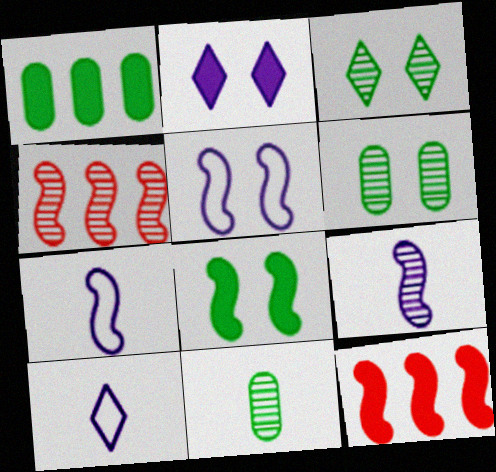[[4, 7, 8], 
[6, 10, 12]]